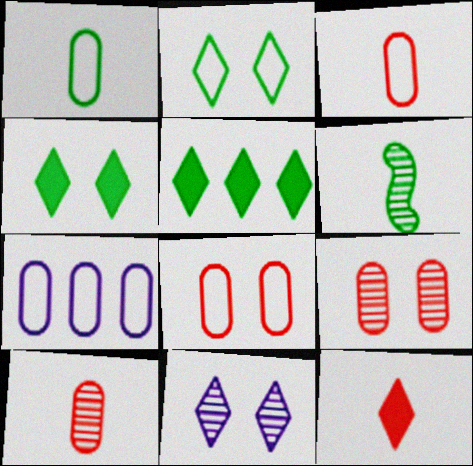[[1, 7, 8]]